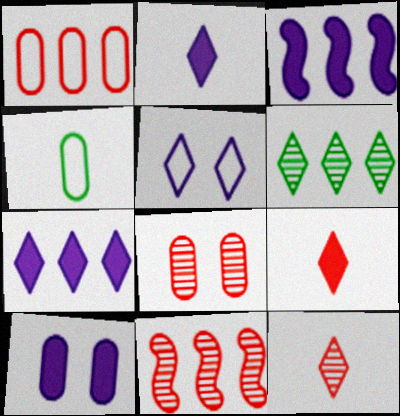[[1, 3, 6], 
[2, 3, 10], 
[5, 6, 9], 
[8, 11, 12]]